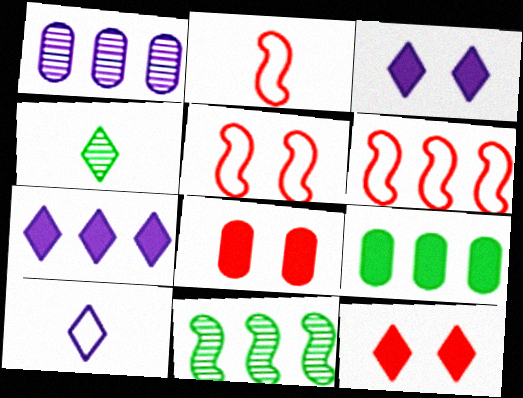[[2, 5, 6], 
[8, 10, 11]]